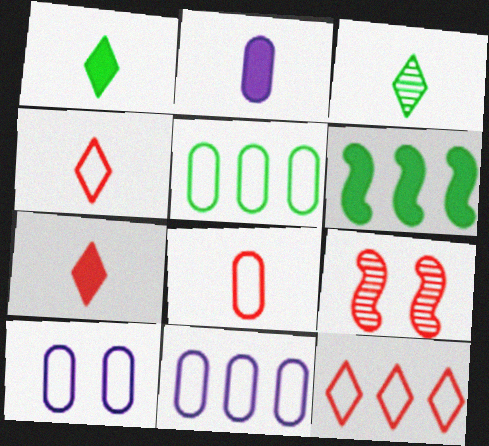[[1, 9, 11], 
[5, 8, 10]]